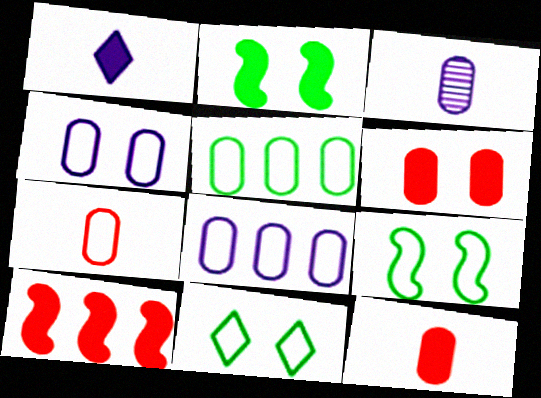[[3, 5, 6], 
[3, 10, 11], 
[4, 5, 7]]